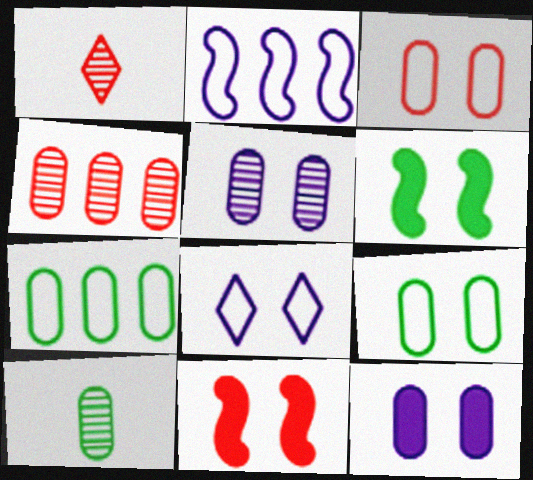[[4, 5, 10]]